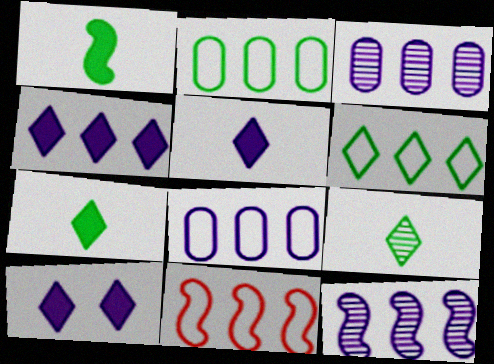[[4, 5, 10], 
[4, 8, 12], 
[6, 8, 11]]